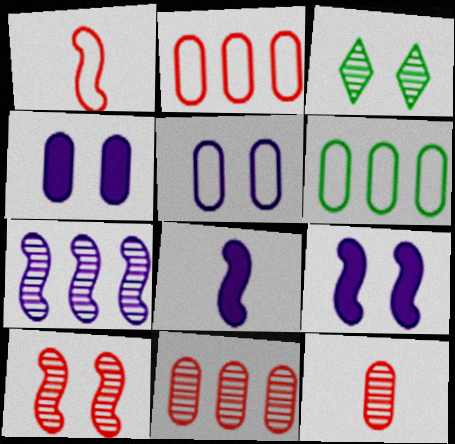[[2, 3, 8], 
[3, 7, 12], 
[4, 6, 12]]